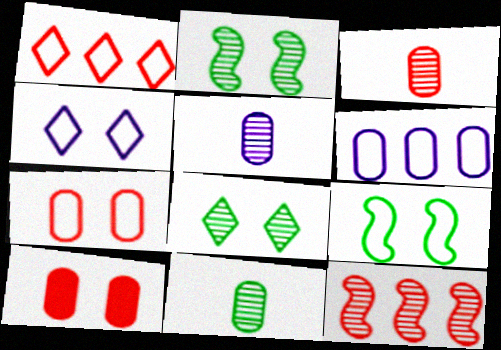[[2, 4, 10], 
[3, 5, 11], 
[4, 7, 9], 
[5, 8, 12], 
[6, 10, 11]]